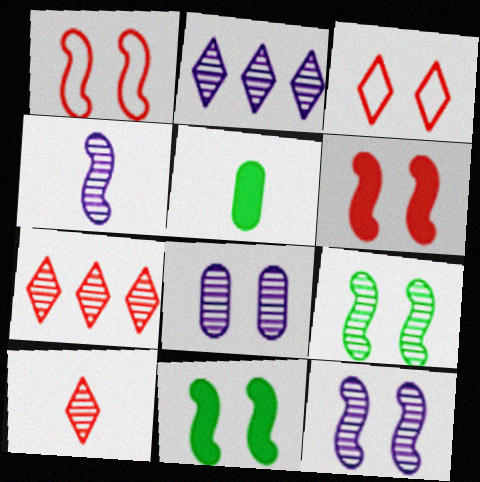[[1, 2, 5], 
[1, 11, 12], 
[2, 4, 8], 
[3, 8, 11]]